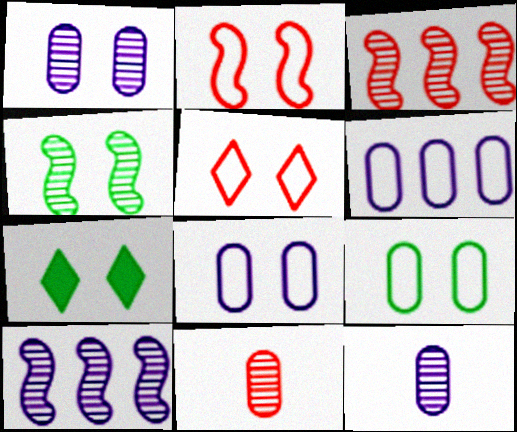[[1, 2, 7], 
[4, 7, 9]]